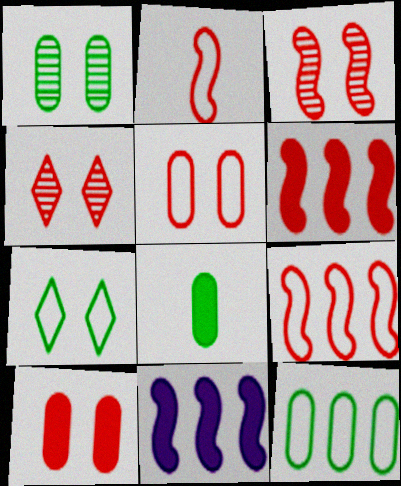[[1, 8, 12], 
[2, 3, 6]]